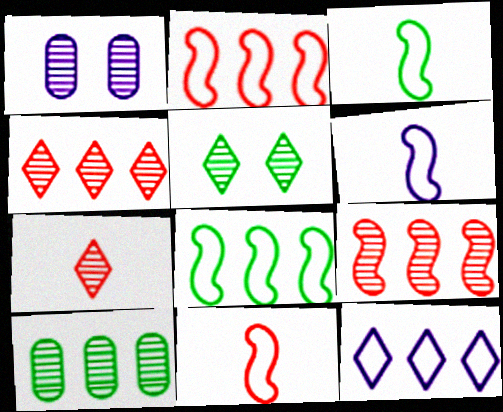[[3, 6, 11]]